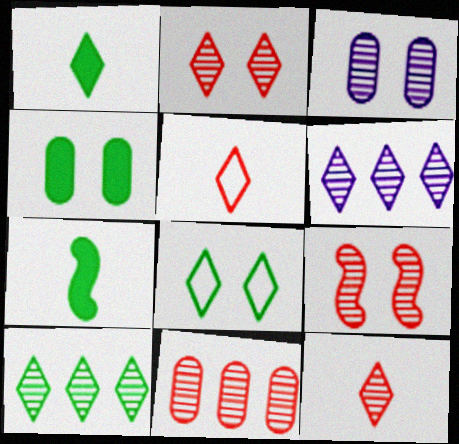[[1, 8, 10], 
[9, 11, 12]]